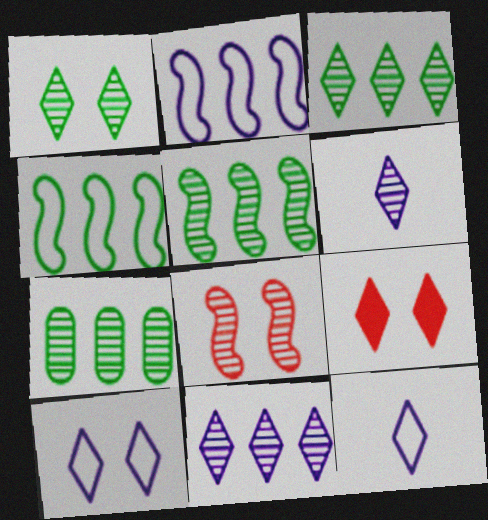[[1, 9, 10], 
[3, 5, 7], 
[3, 9, 12], 
[6, 7, 8]]